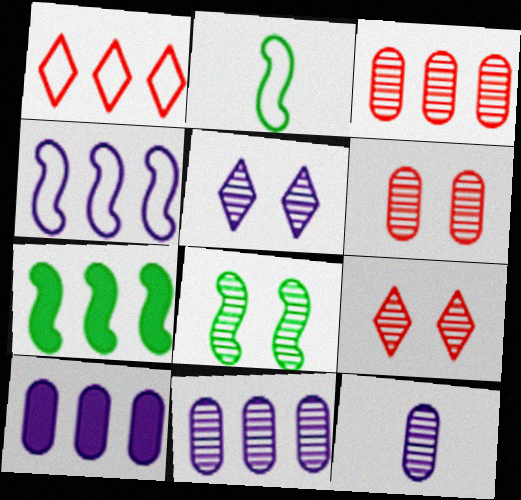[[1, 7, 11], 
[2, 7, 8], 
[2, 9, 10], 
[5, 6, 8]]